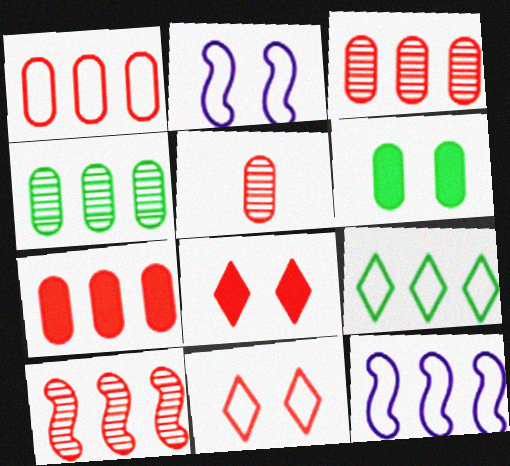[[1, 3, 7], 
[1, 9, 12]]